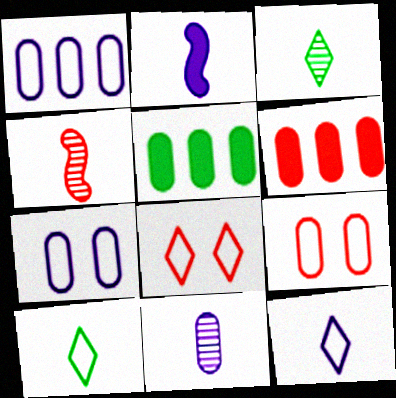[[2, 11, 12], 
[3, 4, 11], 
[4, 6, 8], 
[5, 9, 11]]